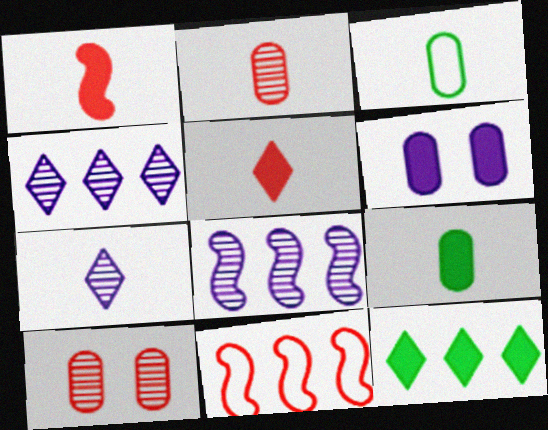[[1, 3, 7], 
[1, 6, 12], 
[5, 10, 11]]